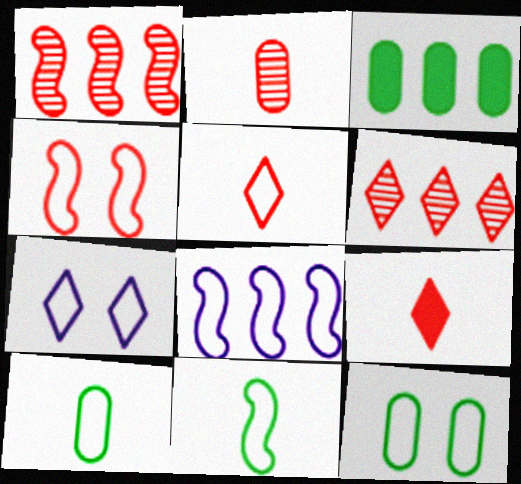[[3, 6, 8], 
[4, 7, 12], 
[4, 8, 11], 
[5, 8, 12]]